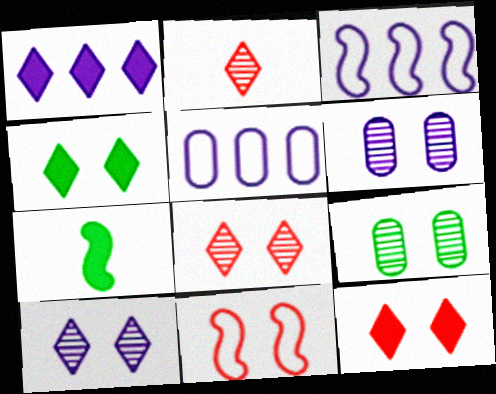[[4, 6, 11], 
[5, 7, 8]]